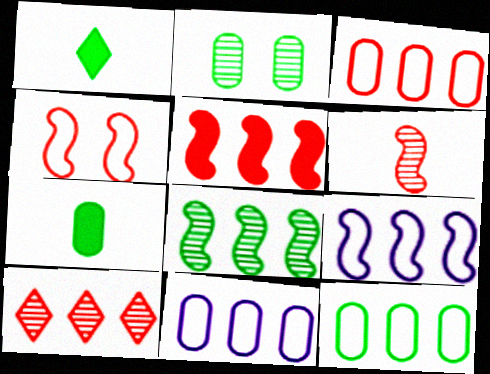[[2, 7, 12], 
[3, 5, 10], 
[3, 11, 12], 
[4, 5, 6], 
[5, 8, 9]]